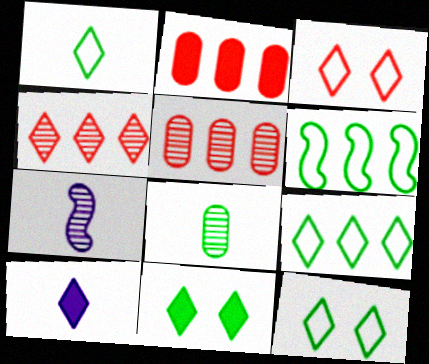[[1, 9, 12], 
[2, 7, 12], 
[4, 10, 12], 
[6, 8, 11]]